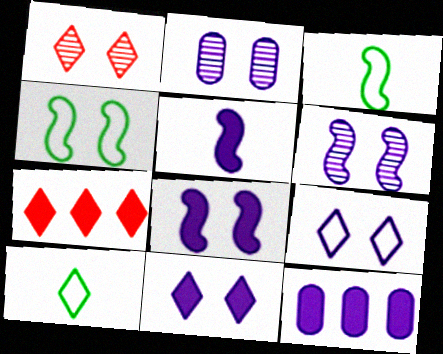[[1, 3, 12], 
[2, 3, 7], 
[2, 8, 9], 
[5, 11, 12]]